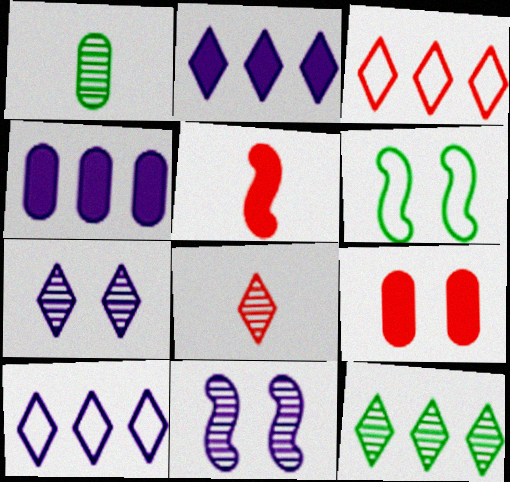[[2, 3, 12], 
[4, 6, 8], 
[6, 7, 9], 
[7, 8, 12]]